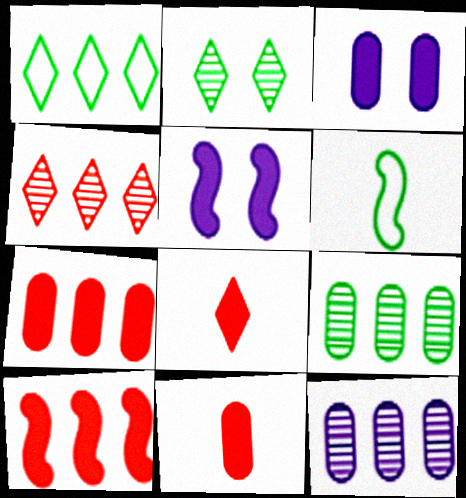[[1, 10, 12], 
[3, 4, 6]]